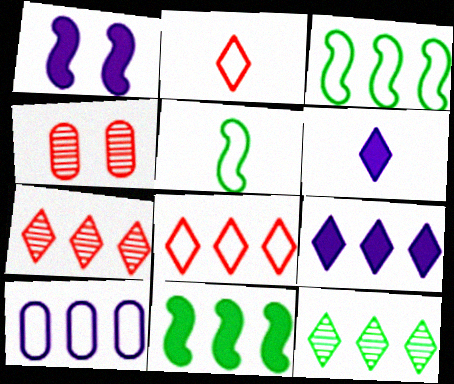[[3, 4, 6], 
[3, 8, 10], 
[4, 5, 9], 
[7, 10, 11], 
[8, 9, 12]]